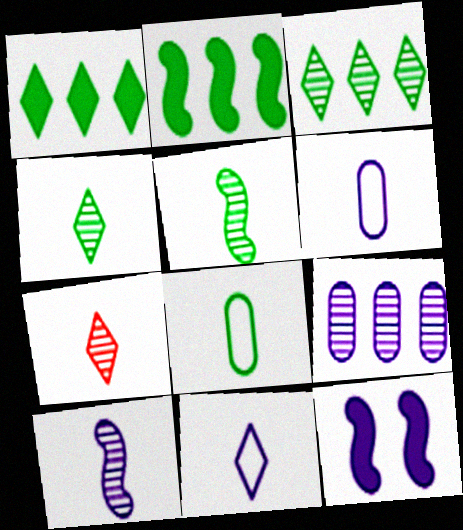[[9, 11, 12]]